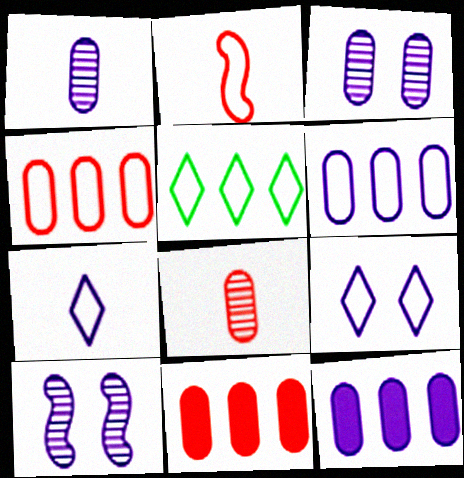[[7, 10, 12]]